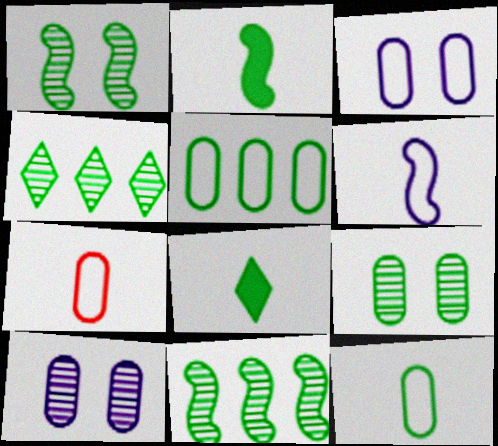[[1, 5, 8], 
[3, 5, 7]]